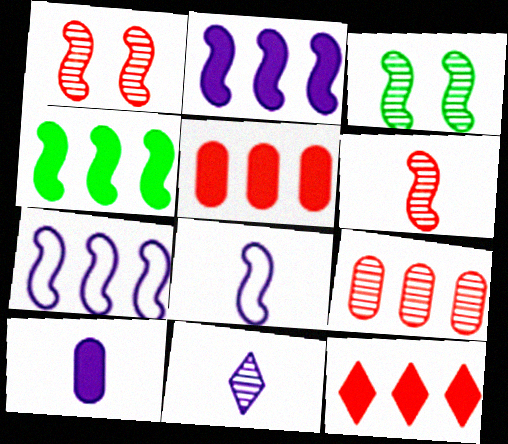[[1, 4, 8], 
[3, 9, 11], 
[8, 10, 11]]